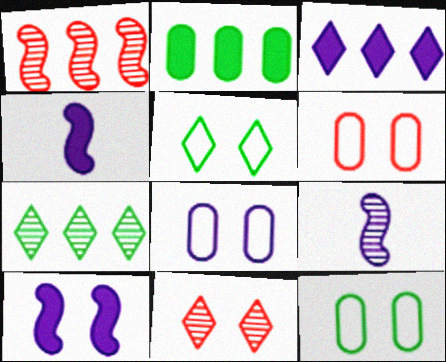[[3, 8, 9], 
[4, 6, 7], 
[6, 8, 12], 
[10, 11, 12]]